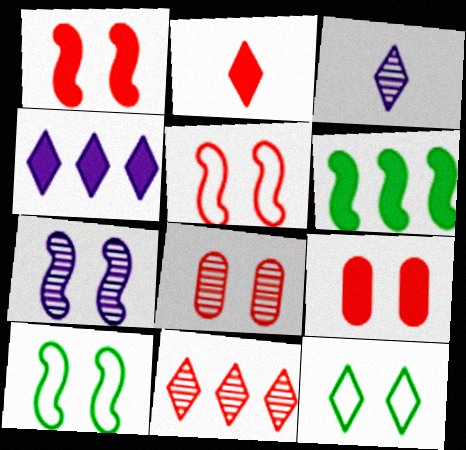[[1, 7, 10], 
[7, 9, 12]]